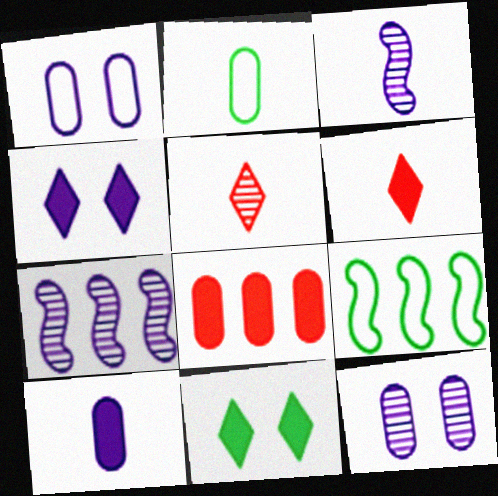[[2, 3, 6], 
[2, 8, 12], 
[6, 9, 12]]